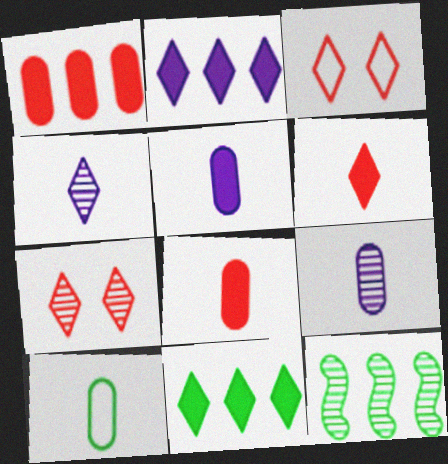[[3, 4, 11], 
[3, 5, 12], 
[7, 9, 12], 
[8, 9, 10]]